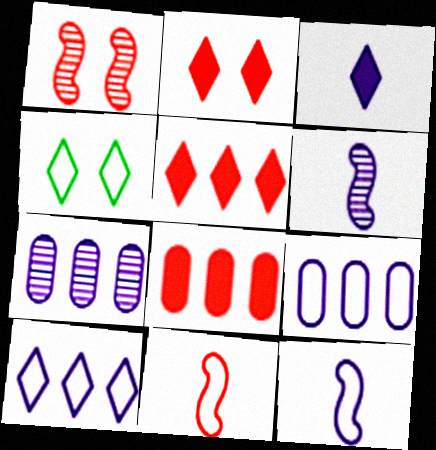[[4, 6, 8], 
[4, 9, 11]]